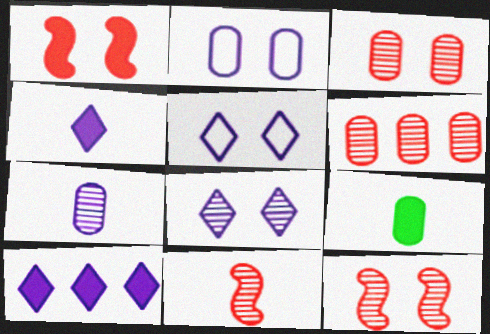[[1, 9, 10], 
[2, 6, 9]]